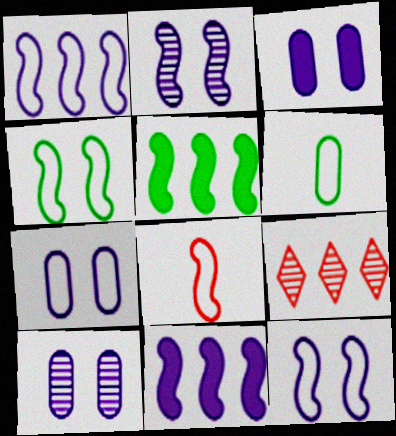[[1, 4, 8], 
[2, 5, 8], 
[3, 7, 10]]